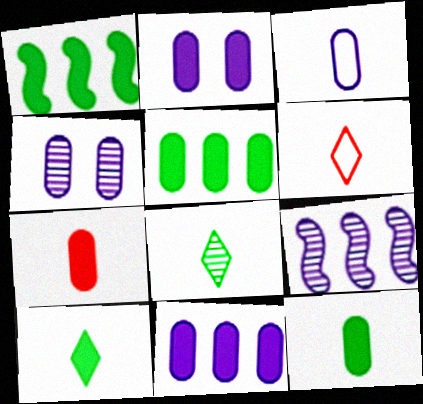[[1, 4, 6], 
[2, 5, 7], 
[3, 4, 11]]